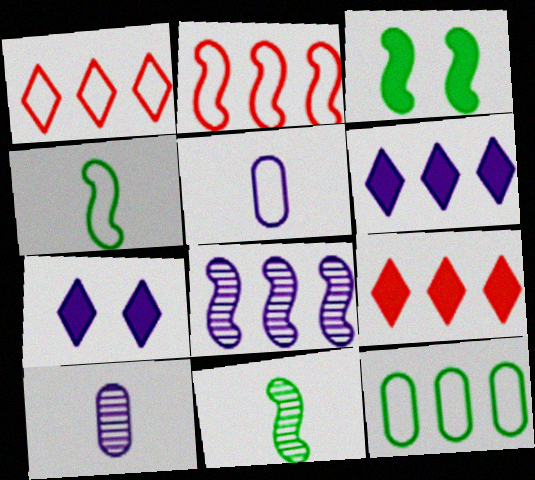[[1, 3, 10], 
[5, 7, 8], 
[8, 9, 12]]